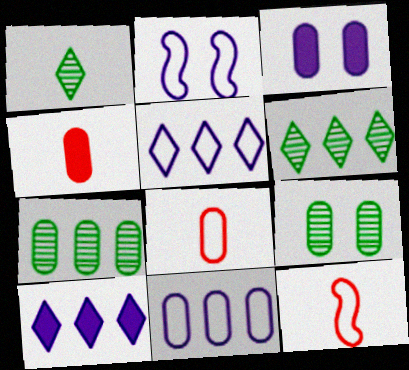[[2, 4, 6], 
[3, 6, 12], 
[3, 7, 8], 
[4, 9, 11], 
[9, 10, 12]]